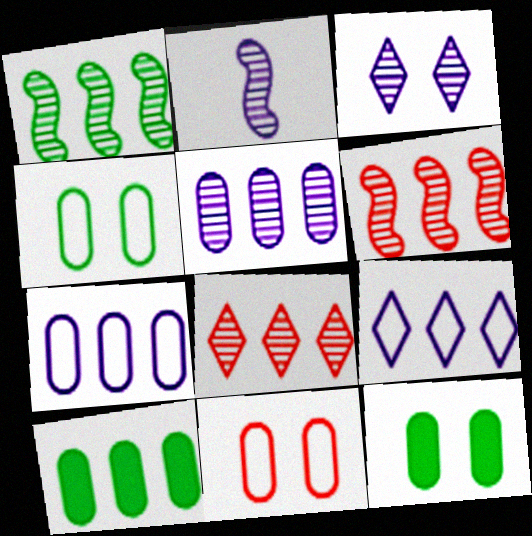[[1, 5, 8], 
[2, 3, 5], 
[6, 9, 10]]